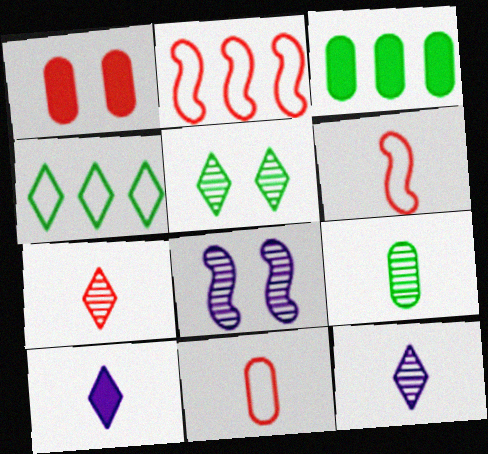[[1, 2, 7], 
[6, 9, 10]]